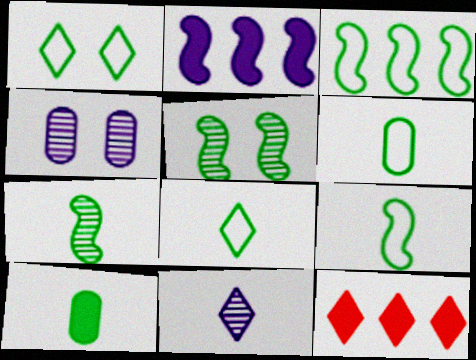[[1, 3, 6], 
[1, 11, 12], 
[4, 9, 12], 
[6, 8, 9], 
[7, 8, 10]]